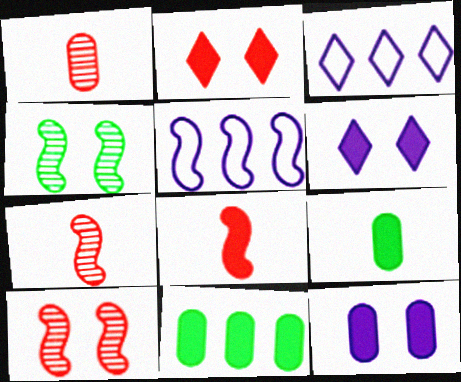[[3, 9, 10], 
[4, 5, 8], 
[6, 8, 11]]